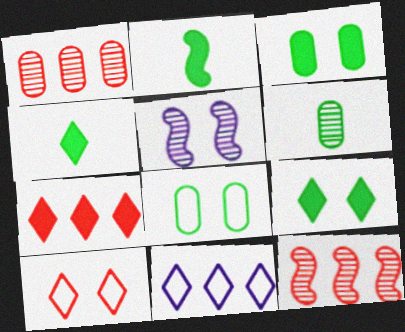[[3, 5, 10]]